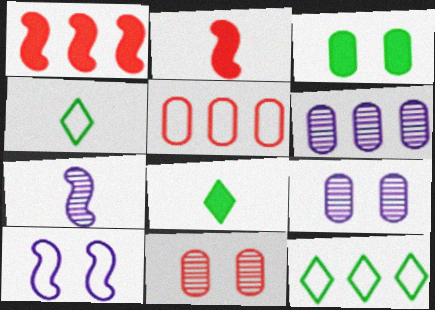[[1, 4, 9], 
[1, 6, 12], 
[2, 9, 12], 
[4, 5, 10]]